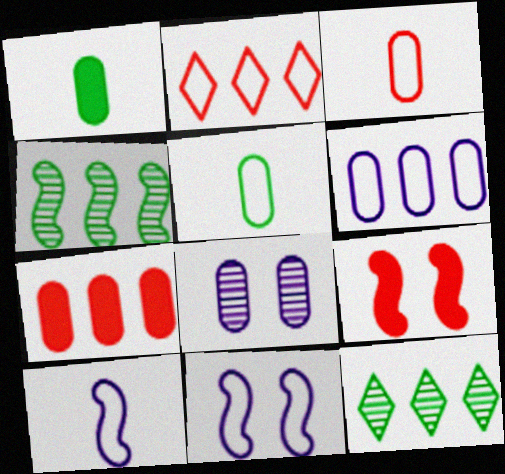[[2, 5, 11], 
[4, 9, 10], 
[5, 7, 8]]